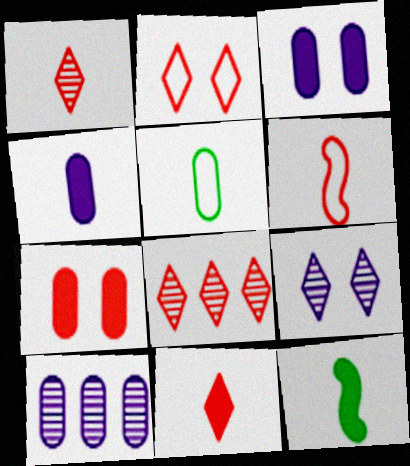[[2, 8, 11], 
[2, 10, 12], 
[4, 11, 12], 
[5, 7, 10], 
[6, 7, 8]]